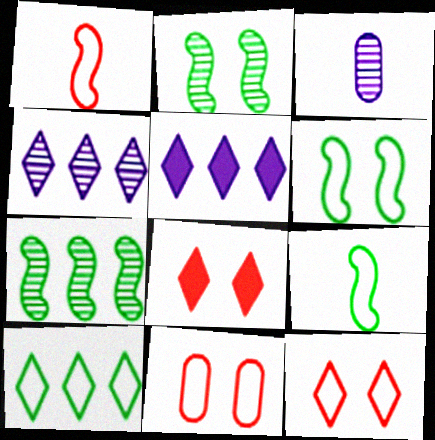[]